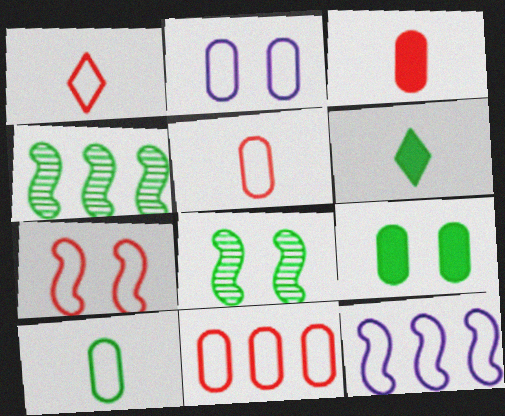[[1, 7, 11], 
[2, 10, 11]]